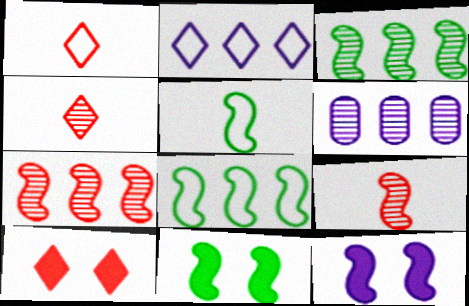[[1, 6, 11], 
[3, 5, 11], 
[5, 6, 10], 
[5, 7, 12], 
[8, 9, 12]]